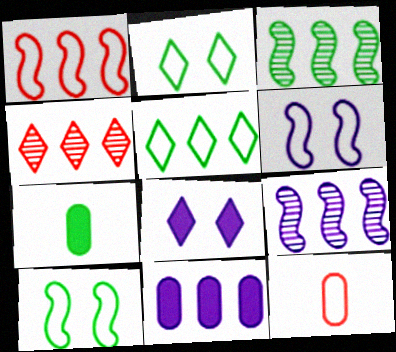[[2, 3, 7], 
[3, 8, 12], 
[4, 6, 7], 
[5, 6, 12]]